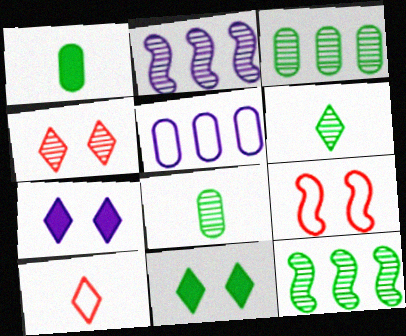[[2, 4, 8]]